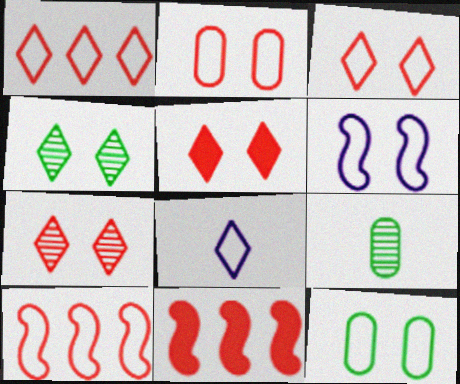[[3, 5, 7], 
[3, 6, 12], 
[8, 10, 12]]